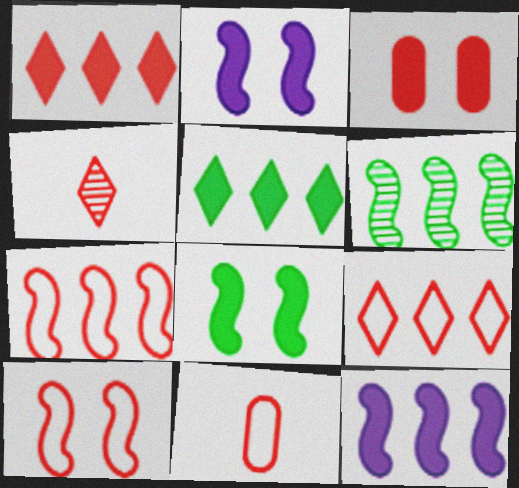[[3, 4, 7], 
[6, 7, 12], 
[9, 10, 11]]